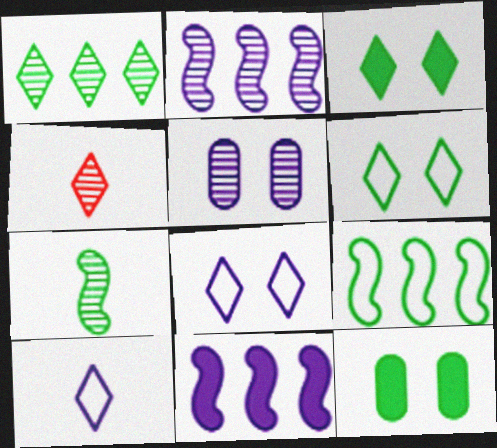[[5, 10, 11]]